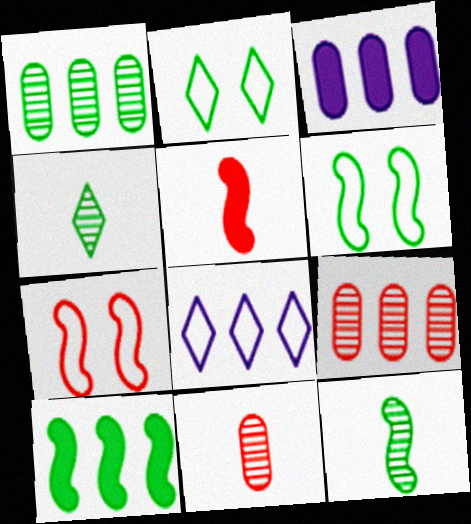[[3, 4, 7], 
[6, 10, 12], 
[8, 9, 10]]